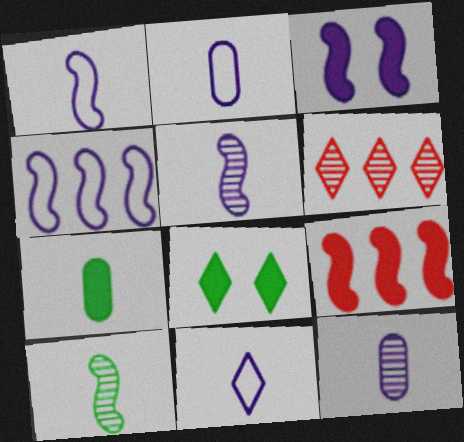[[1, 2, 11], 
[3, 4, 5], 
[6, 8, 11]]